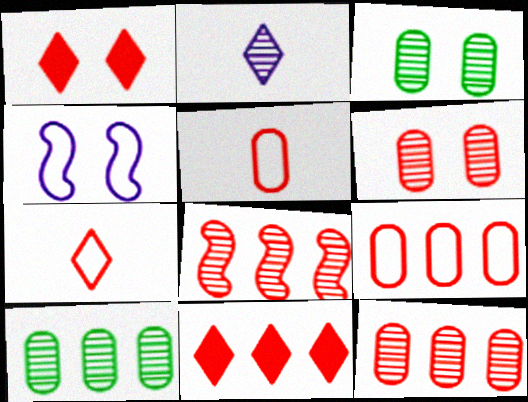[[1, 3, 4], 
[1, 5, 8], 
[2, 3, 8], 
[8, 9, 11]]